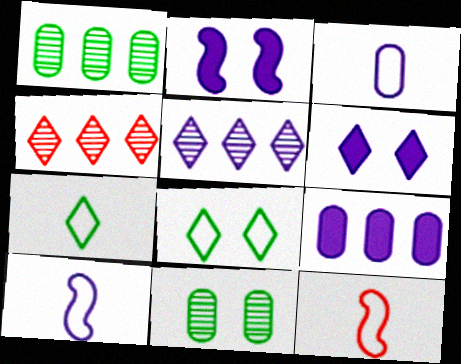[[1, 6, 12], 
[2, 3, 5], 
[3, 7, 12], 
[4, 6, 7]]